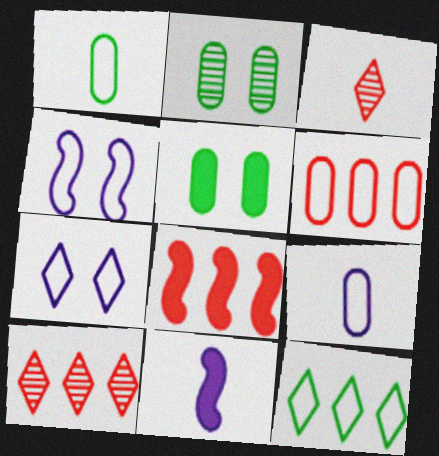[[1, 3, 11], 
[6, 8, 10]]